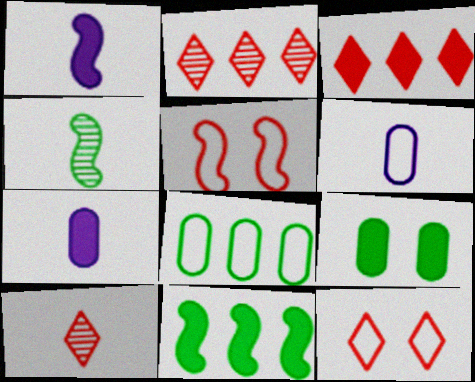[[1, 3, 9], 
[3, 10, 12]]